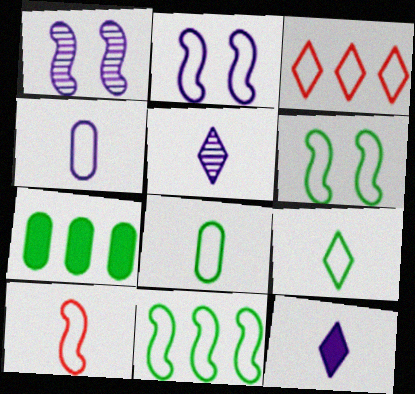[[2, 3, 8], 
[2, 10, 11], 
[3, 4, 6], 
[4, 9, 10]]